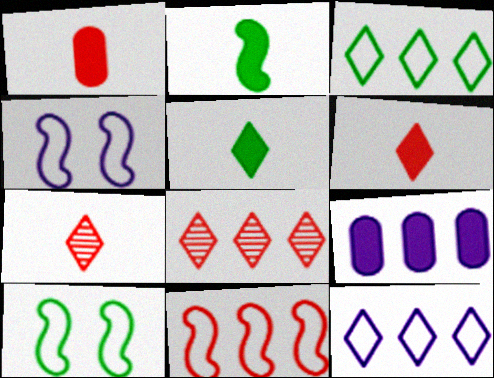[[7, 9, 10]]